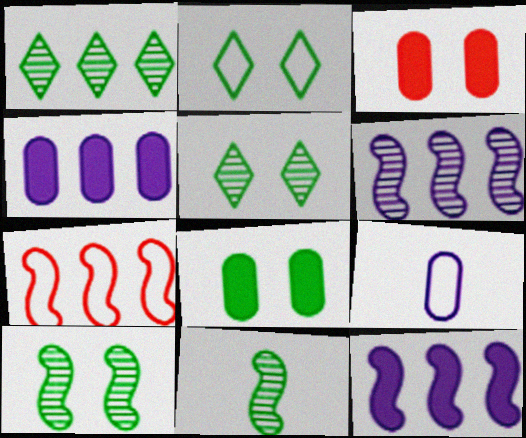[[1, 4, 7], 
[2, 7, 9], 
[2, 8, 10]]